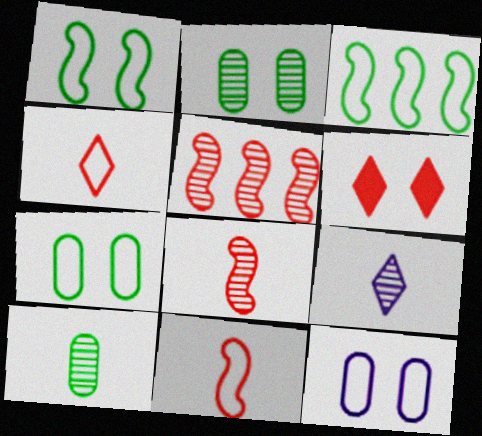[[2, 5, 9], 
[3, 4, 12], 
[8, 9, 10]]